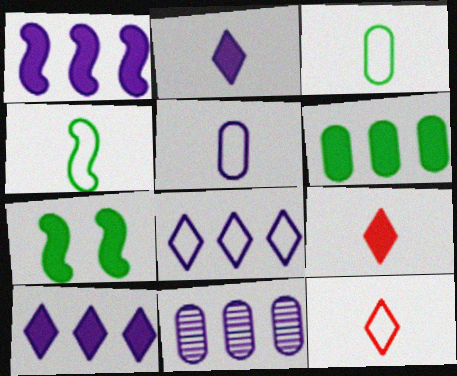[[1, 8, 11], 
[4, 5, 12], 
[7, 11, 12]]